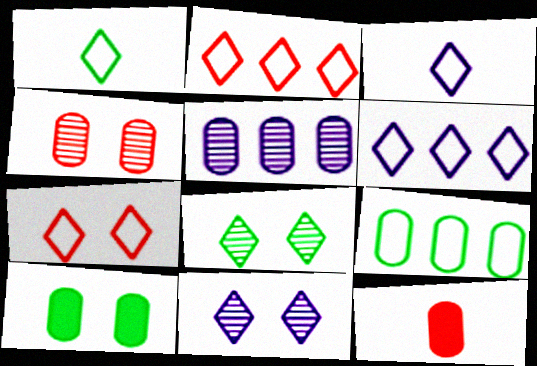[[1, 6, 7]]